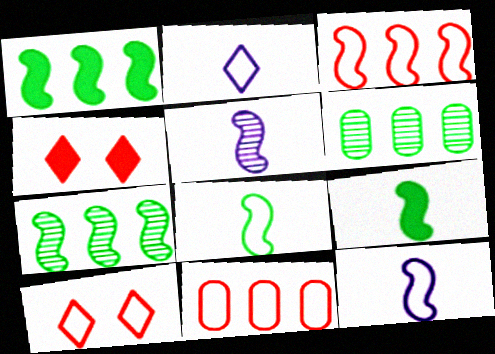[[4, 6, 12]]